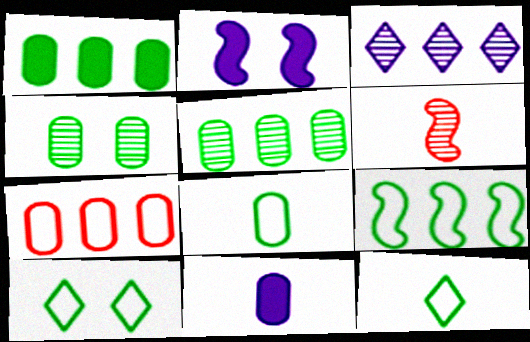[[1, 4, 8], 
[2, 6, 9], 
[3, 4, 6], 
[4, 7, 11], 
[6, 11, 12], 
[8, 9, 10]]